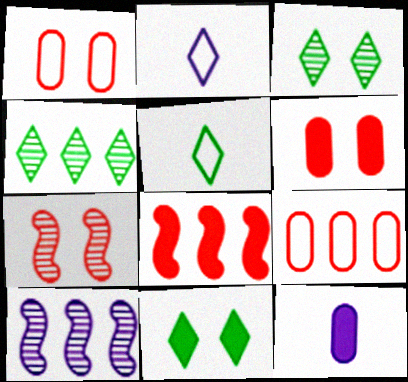[[4, 5, 11], 
[5, 6, 10], 
[8, 11, 12]]